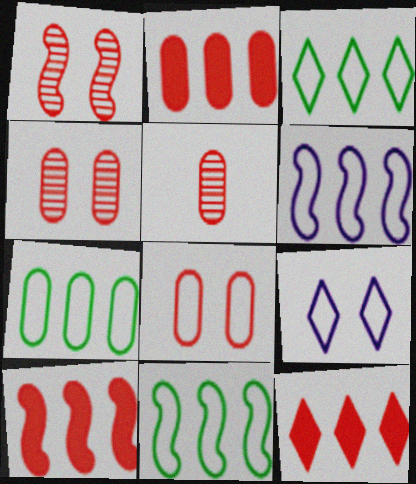[[2, 5, 8], 
[2, 10, 12], 
[3, 7, 11]]